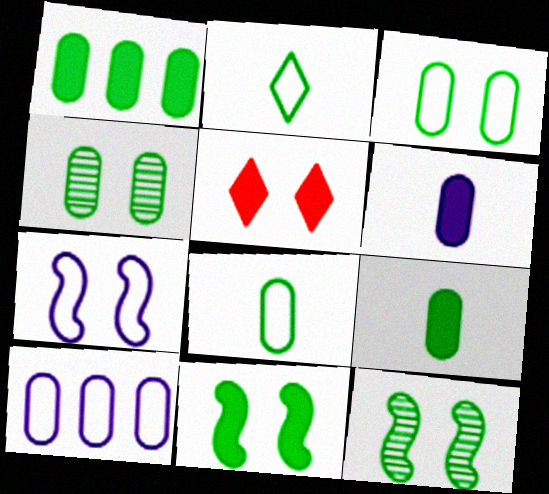[[1, 2, 12], 
[1, 4, 8], 
[4, 5, 7]]